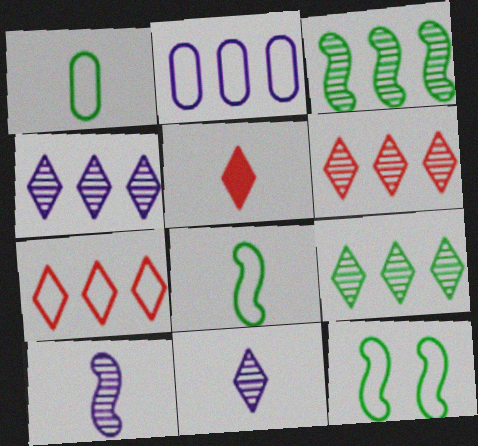[[1, 5, 10], 
[4, 6, 9]]